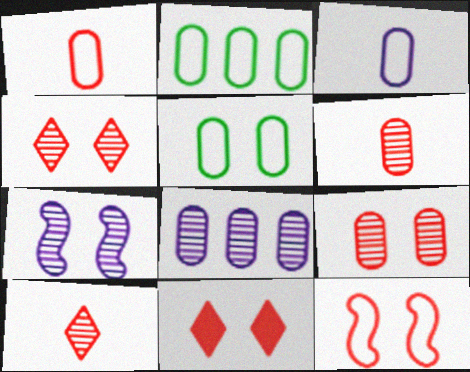[[5, 7, 11], 
[9, 11, 12]]